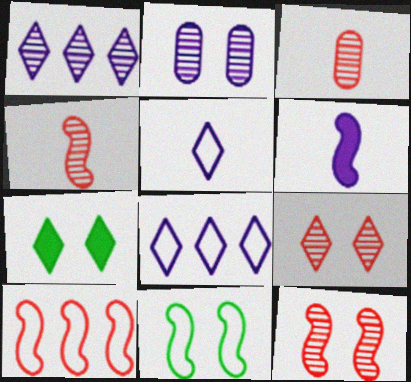[[2, 6, 8]]